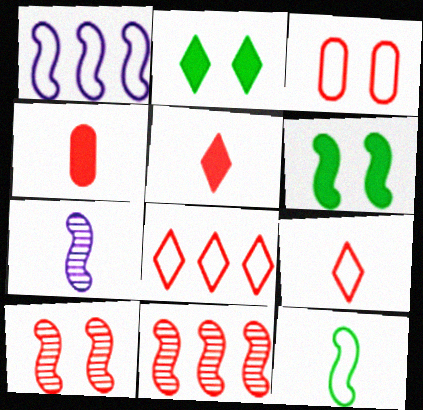[[3, 5, 11], 
[4, 8, 10]]